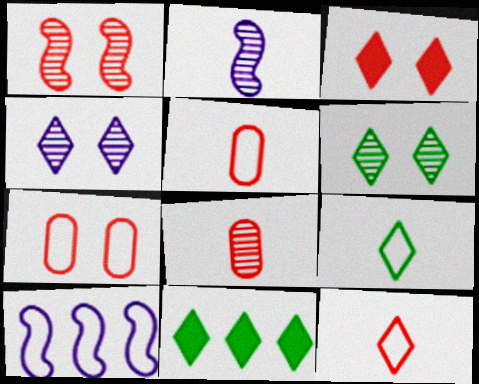[[1, 3, 7], 
[2, 7, 11], 
[4, 11, 12], 
[6, 9, 11], 
[7, 9, 10]]